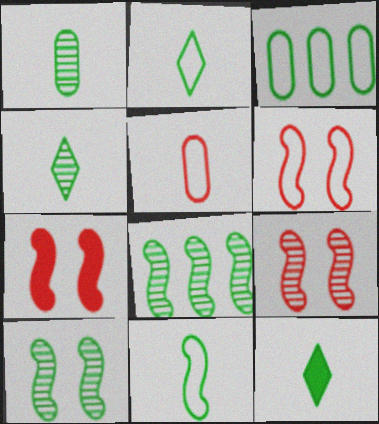[[1, 11, 12], 
[2, 4, 12], 
[3, 10, 12], 
[6, 7, 9]]